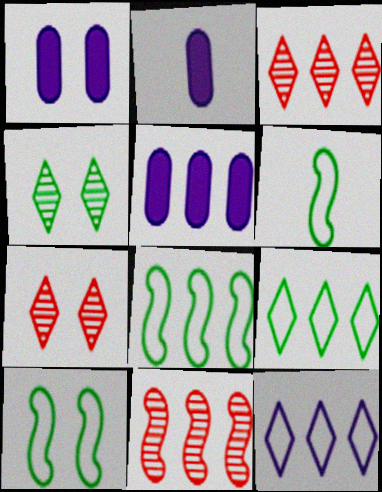[[1, 2, 5], 
[1, 3, 6], 
[1, 7, 10], 
[2, 3, 10], 
[2, 7, 8], 
[3, 5, 8], 
[5, 6, 7], 
[5, 9, 11], 
[6, 8, 10]]